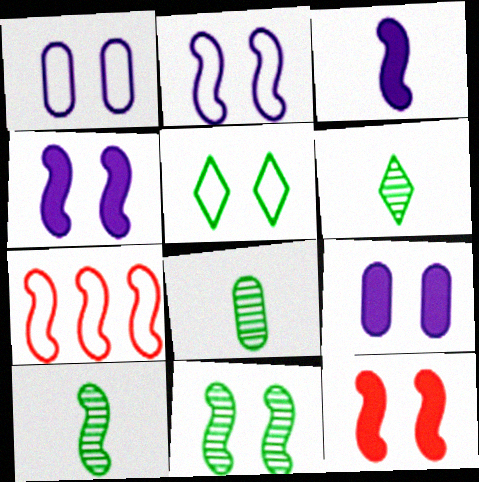[[2, 11, 12], 
[3, 7, 11], 
[4, 7, 10], 
[6, 7, 9], 
[6, 8, 10]]